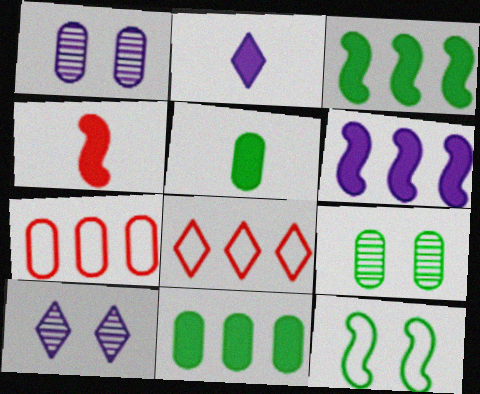[[1, 5, 7], 
[2, 4, 5]]